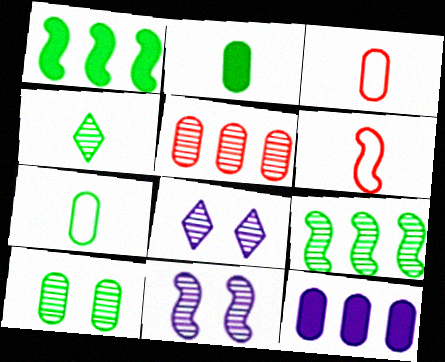[[1, 3, 8], 
[1, 6, 11], 
[3, 10, 12], 
[4, 5, 11], 
[4, 9, 10]]